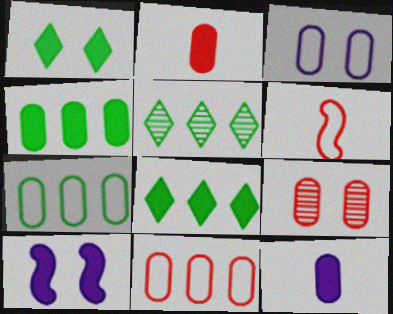[[2, 8, 10], 
[2, 9, 11], 
[7, 9, 12]]